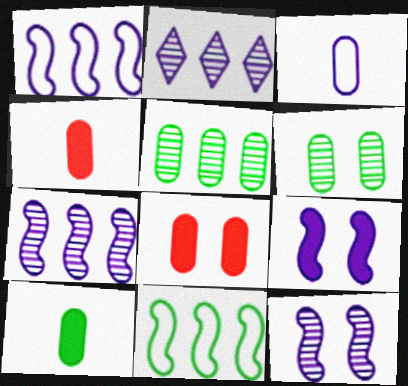[[2, 3, 9], 
[3, 5, 8]]